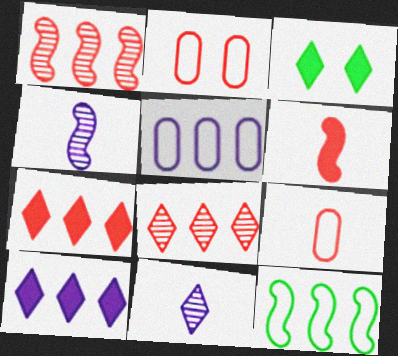[[2, 6, 8]]